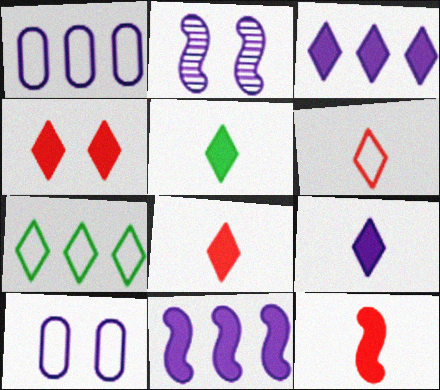[[1, 2, 9], 
[3, 4, 5], 
[5, 8, 9]]